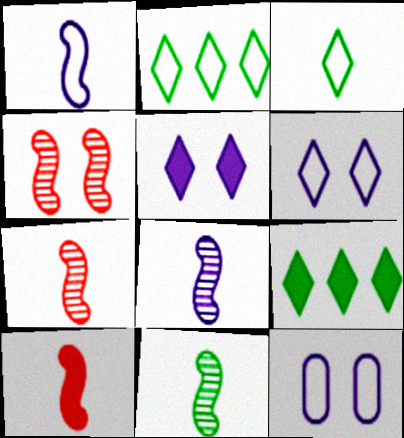[[1, 10, 11], 
[7, 8, 11], 
[7, 9, 12]]